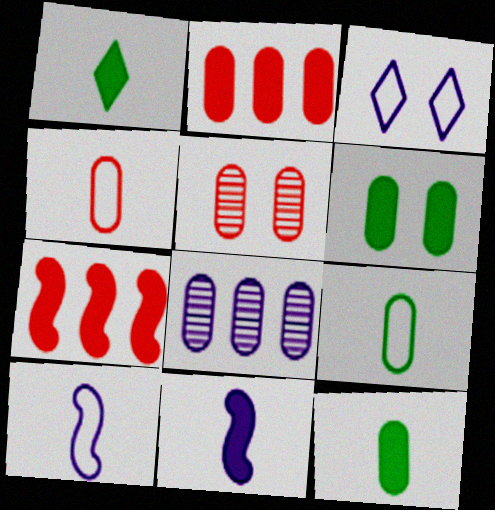[[2, 4, 5], 
[3, 8, 11], 
[4, 6, 8]]